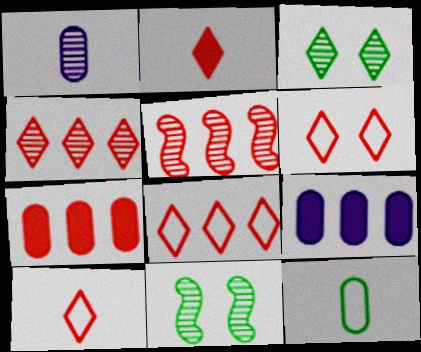[[1, 3, 5], 
[1, 4, 11], 
[2, 4, 6], 
[5, 7, 8], 
[6, 8, 10], 
[9, 10, 11]]